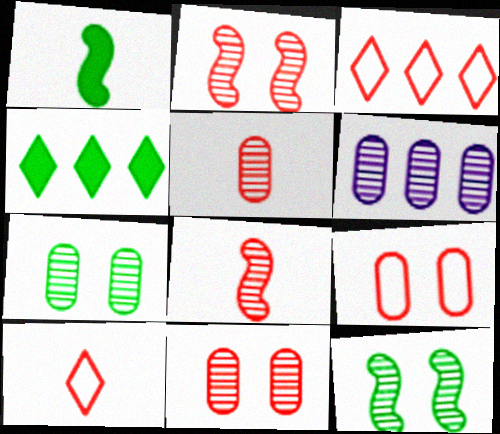[[5, 6, 7]]